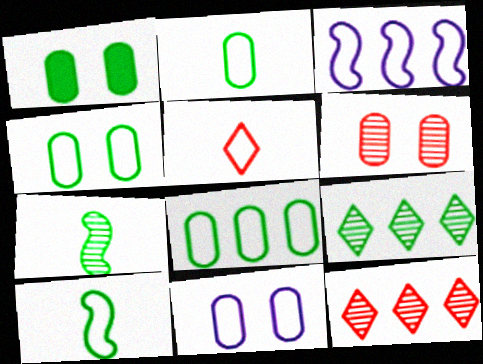[[1, 6, 11], 
[1, 9, 10], 
[2, 4, 8], 
[3, 4, 5]]